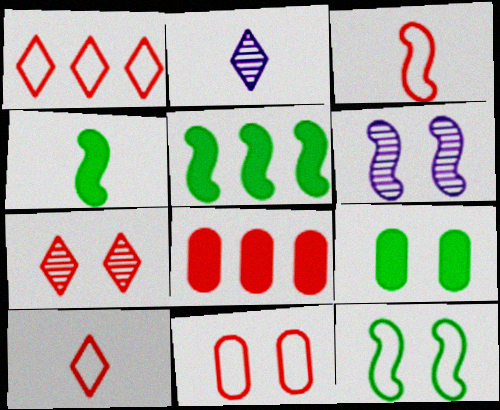[[1, 3, 11], 
[2, 5, 11], 
[2, 8, 12], 
[3, 5, 6], 
[3, 7, 8]]